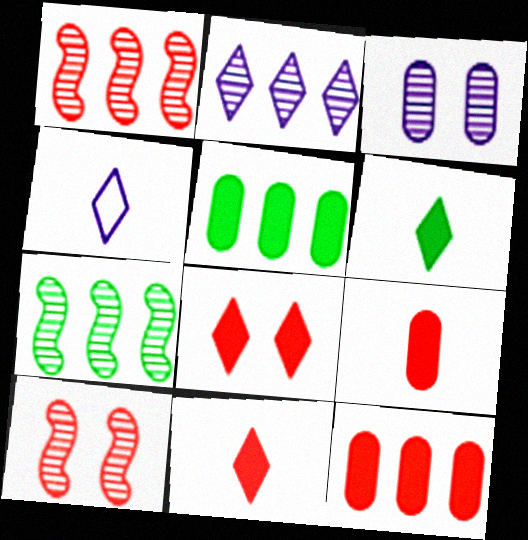[[4, 5, 10]]